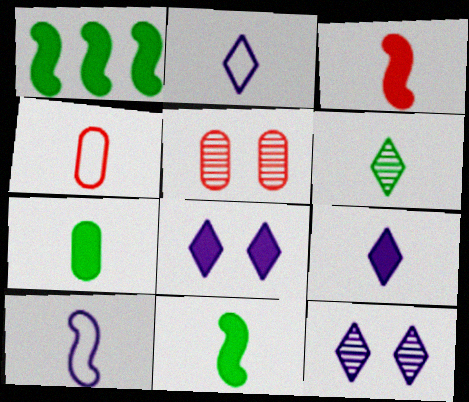[[1, 2, 5], 
[1, 4, 12], 
[3, 7, 9]]